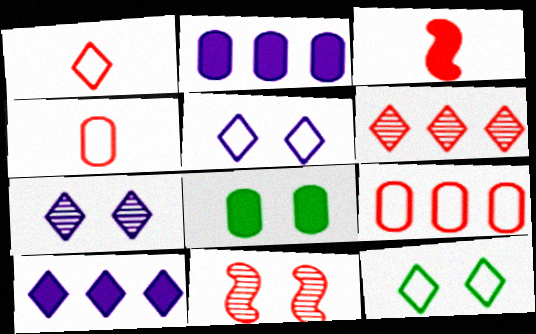[[3, 8, 10], 
[5, 8, 11]]